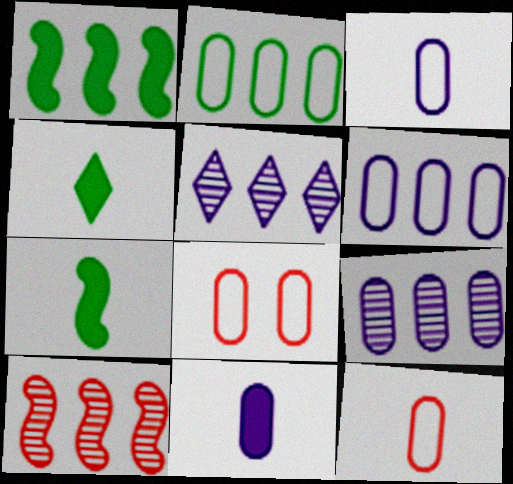[[2, 3, 8], 
[5, 7, 8]]